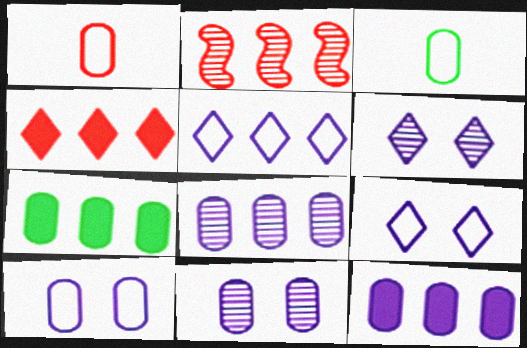[[1, 7, 11], 
[2, 5, 7]]